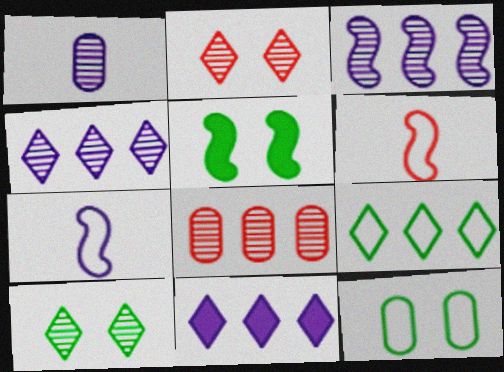[[3, 5, 6], 
[5, 10, 12]]